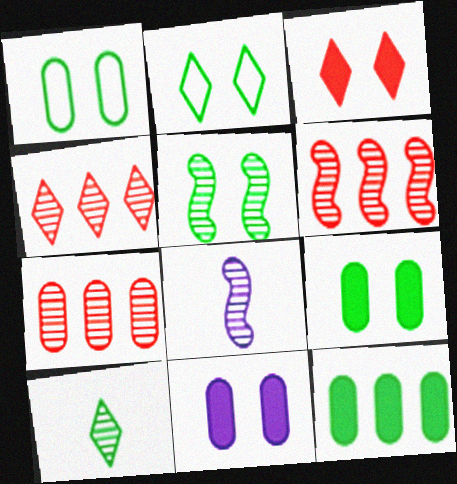[[2, 5, 9], 
[4, 6, 7], 
[5, 6, 8]]